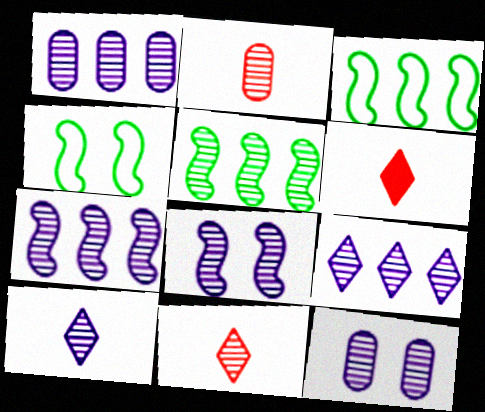[[1, 4, 6], 
[1, 7, 9], 
[1, 8, 10], 
[3, 6, 12], 
[5, 11, 12], 
[7, 10, 12]]